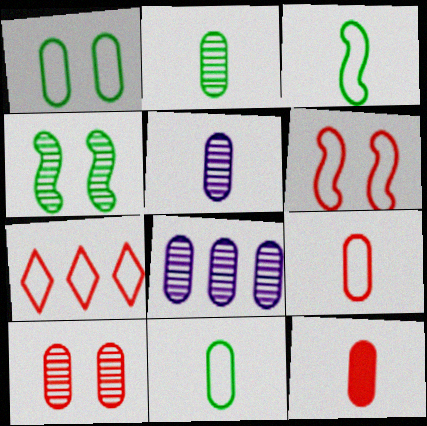[[1, 8, 12], 
[2, 8, 10], 
[5, 11, 12], 
[6, 7, 9]]